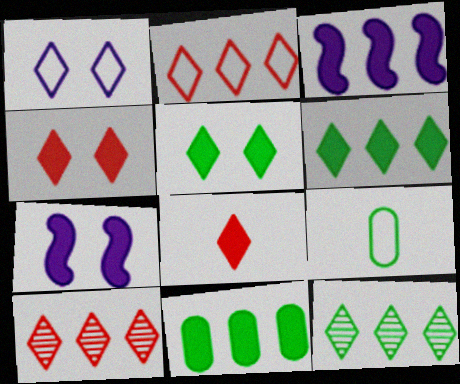[[1, 8, 12], 
[7, 8, 11], 
[7, 9, 10]]